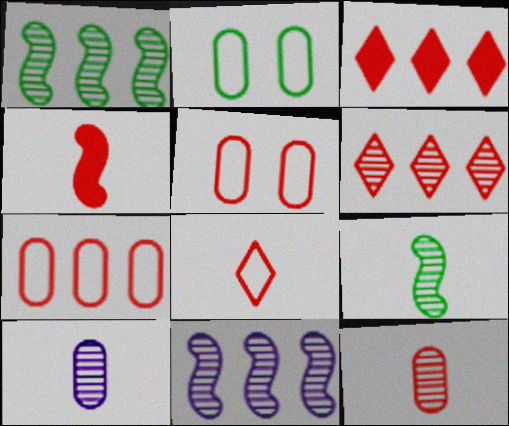[[4, 5, 6], 
[4, 8, 12]]